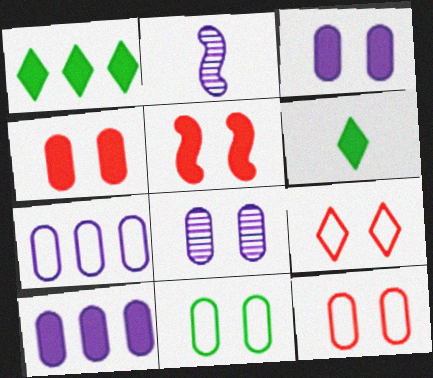[[1, 2, 12], 
[4, 8, 11], 
[5, 6, 10]]